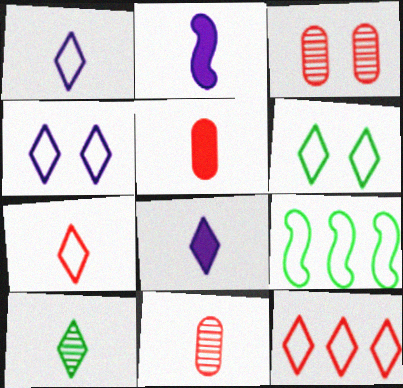[[1, 6, 12], 
[3, 8, 9], 
[7, 8, 10]]